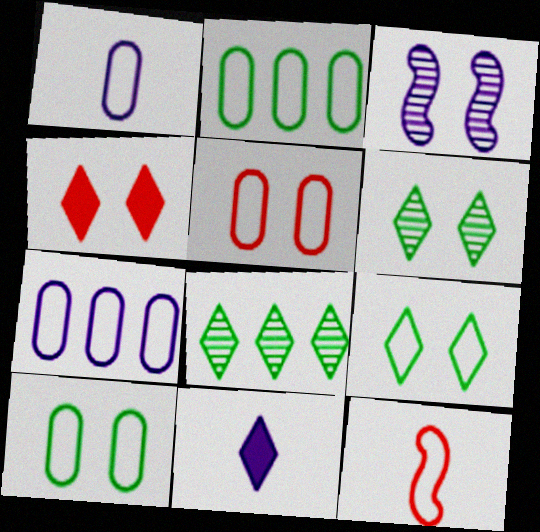[[1, 2, 5], 
[3, 4, 10], 
[3, 7, 11], 
[7, 9, 12]]